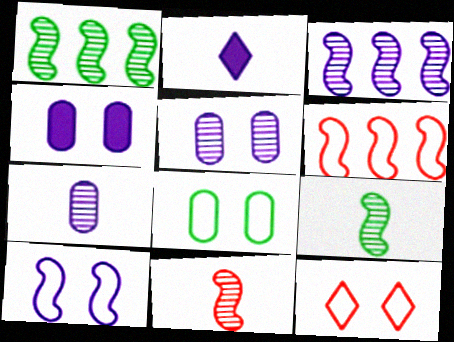[[8, 10, 12]]